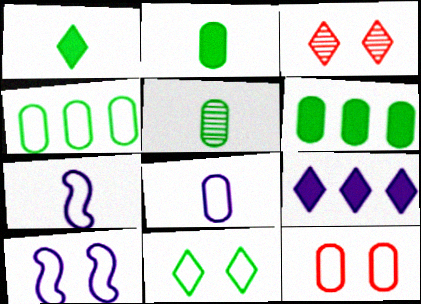[[3, 6, 7], 
[4, 8, 12], 
[10, 11, 12]]